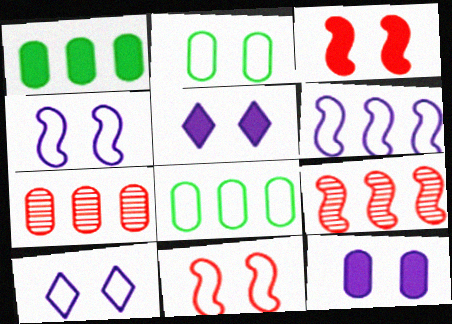[[2, 10, 11]]